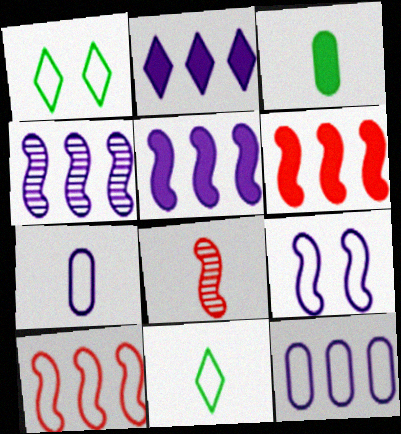[[1, 7, 10], 
[2, 4, 12]]